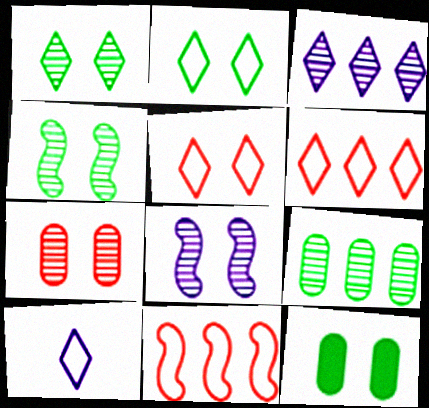[[1, 7, 8], 
[2, 4, 12], 
[2, 6, 10], 
[5, 8, 12]]